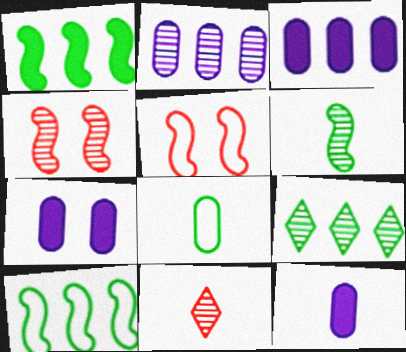[[3, 7, 12], 
[5, 9, 12], 
[7, 10, 11]]